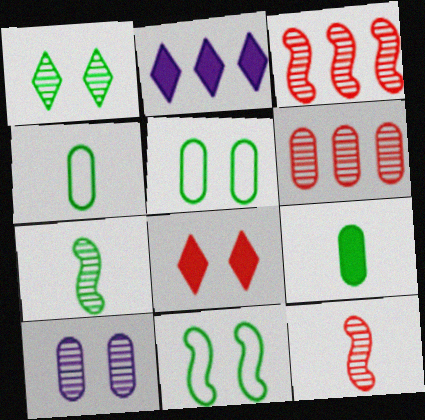[[2, 5, 12], 
[8, 10, 11]]